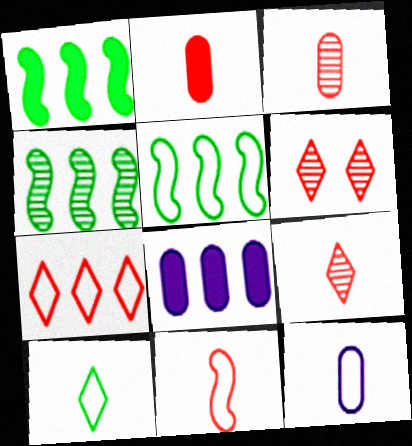[[1, 4, 5], 
[1, 6, 12], 
[2, 9, 11], 
[4, 7, 8], 
[10, 11, 12]]